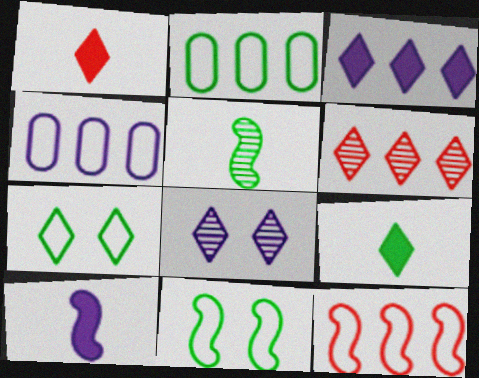[[4, 8, 10]]